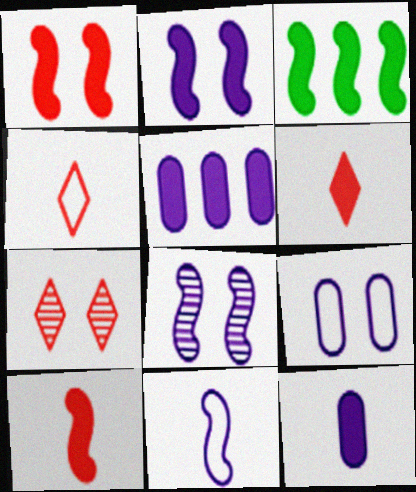[[2, 3, 10]]